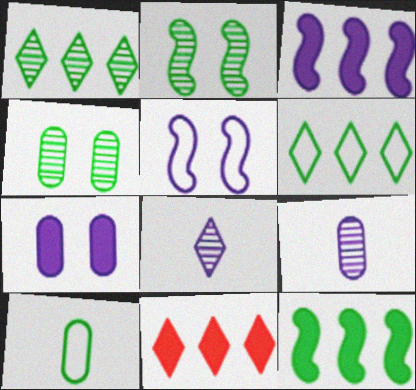[]